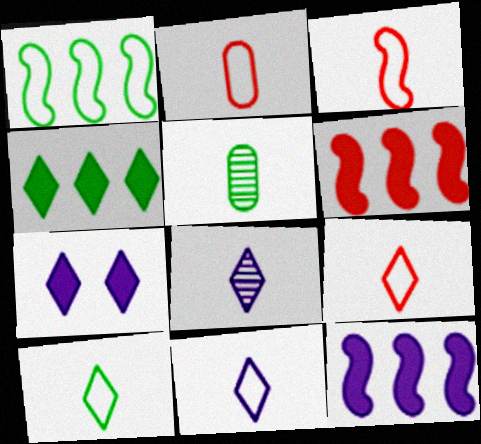[[2, 3, 9], 
[9, 10, 11]]